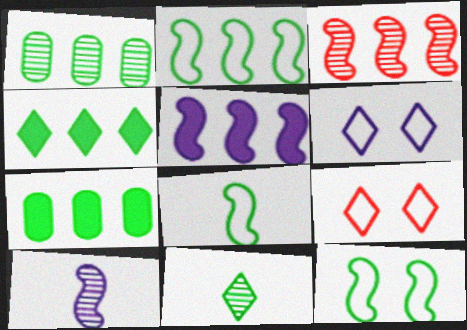[[1, 2, 4], 
[2, 3, 5], 
[2, 8, 12], 
[7, 9, 10], 
[7, 11, 12]]